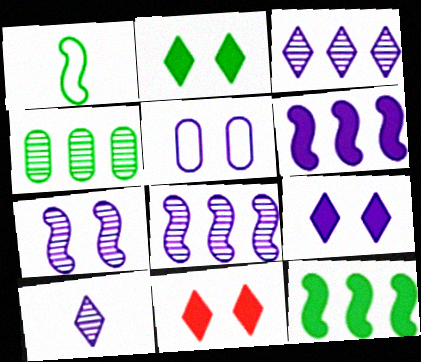[[1, 2, 4], 
[2, 9, 11], 
[5, 6, 10], 
[5, 7, 9]]